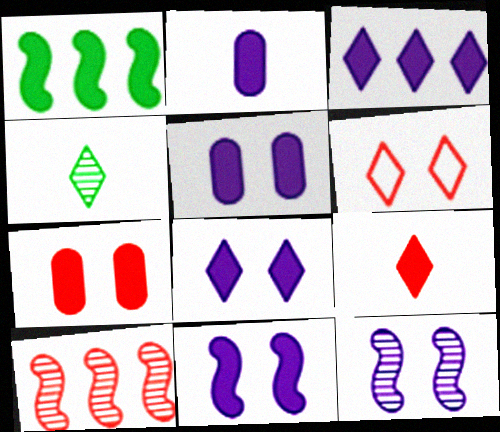[[1, 5, 9], 
[2, 3, 11], 
[3, 4, 6], 
[5, 8, 11]]